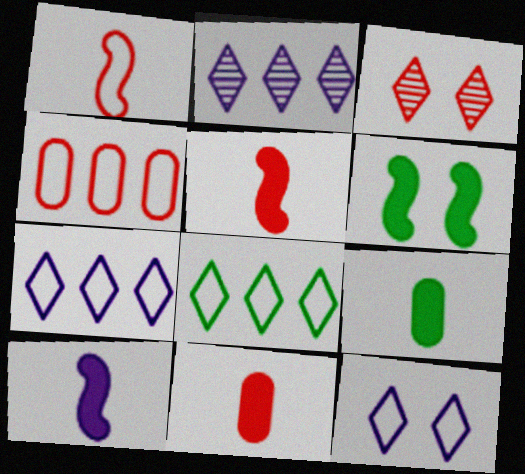[[3, 4, 5]]